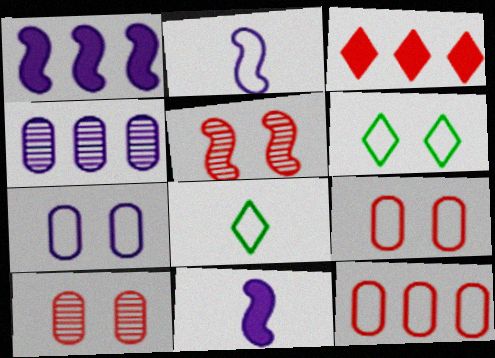[[1, 8, 10], 
[2, 6, 12]]